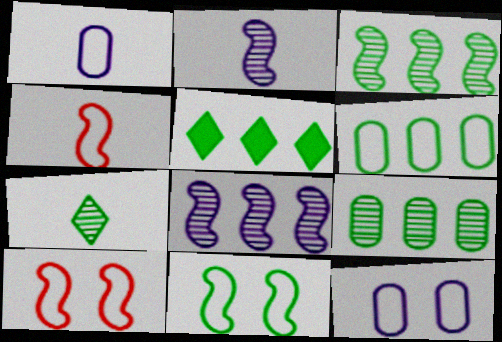[[3, 5, 6]]